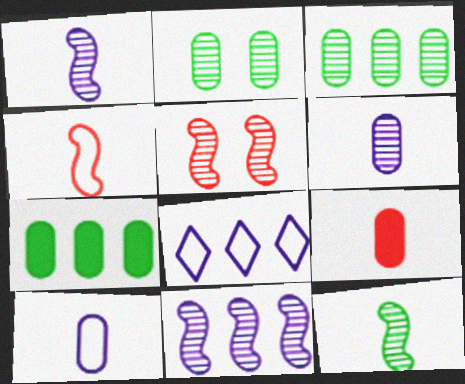[[5, 11, 12]]